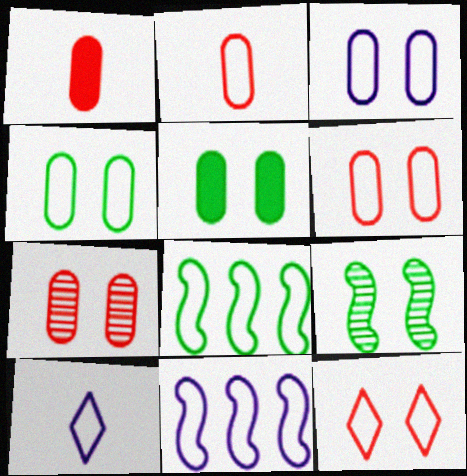[[3, 4, 6], 
[3, 5, 7], 
[3, 10, 11], 
[6, 8, 10]]